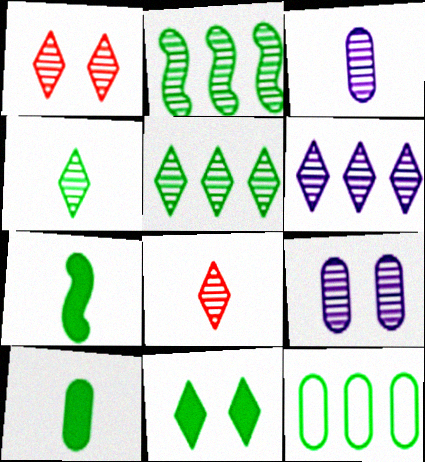[[1, 2, 3], 
[1, 4, 6], 
[2, 8, 9]]